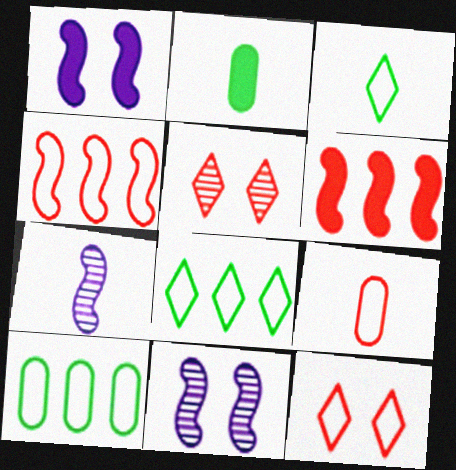[[4, 9, 12], 
[5, 6, 9]]